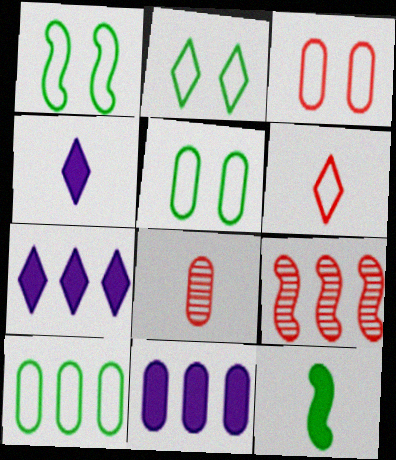[[1, 2, 5], 
[1, 7, 8], 
[4, 5, 9], 
[5, 8, 11], 
[7, 9, 10]]